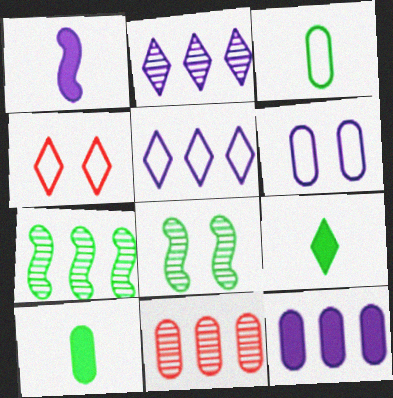[[1, 2, 6], 
[2, 4, 9], 
[2, 7, 11], 
[6, 10, 11]]